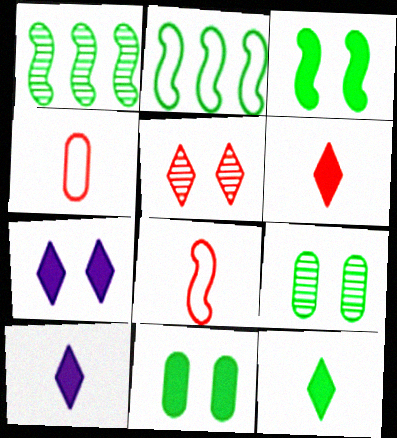[[1, 4, 7], 
[2, 9, 12], 
[6, 10, 12]]